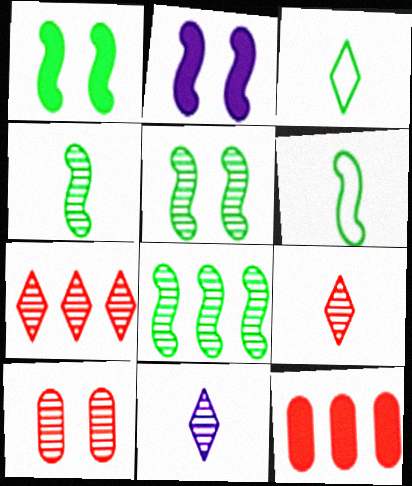[[1, 6, 8], 
[4, 5, 8], 
[8, 10, 11]]